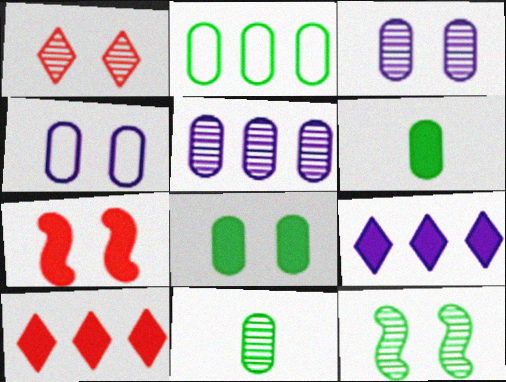[[1, 3, 12], 
[2, 8, 11], 
[6, 7, 9]]